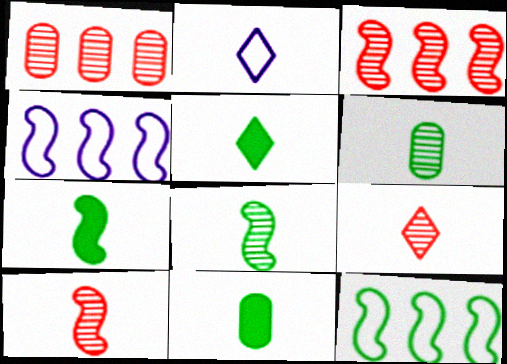[[2, 5, 9], 
[2, 10, 11], 
[5, 7, 11]]